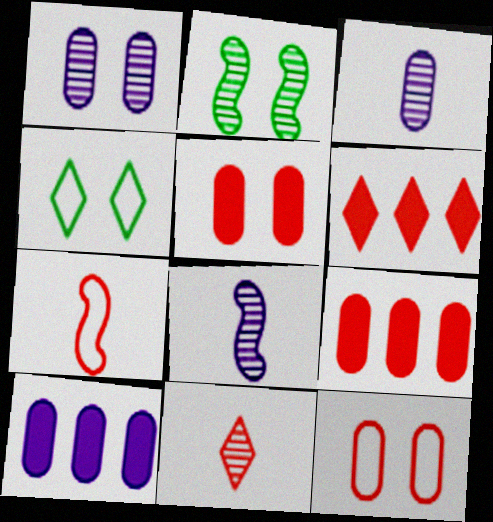[[4, 8, 9]]